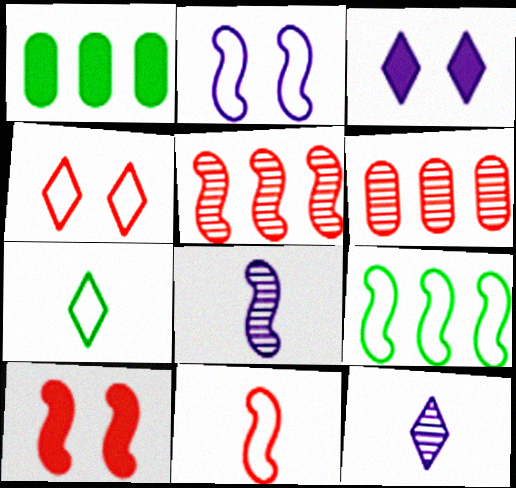[[1, 4, 8], 
[2, 9, 11], 
[5, 10, 11], 
[8, 9, 10]]